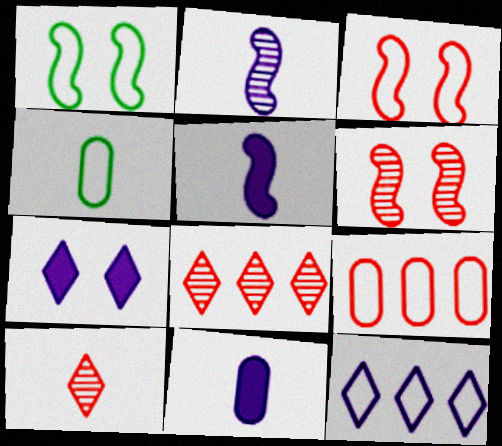[[1, 8, 11], 
[3, 4, 12], 
[4, 5, 10]]